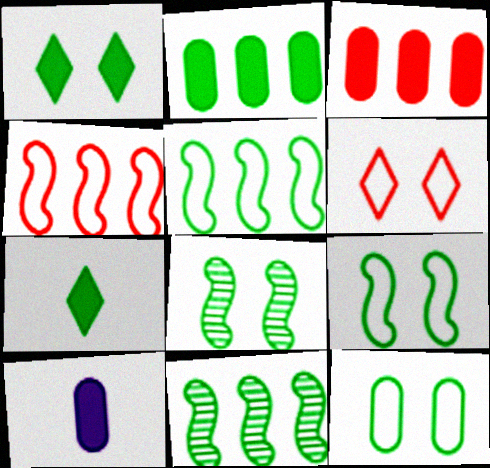[[1, 8, 12], 
[6, 10, 11], 
[7, 11, 12]]